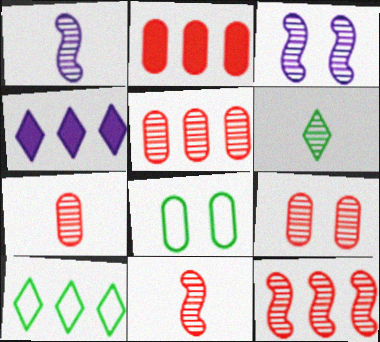[[1, 6, 7], 
[3, 5, 6], 
[4, 8, 11], 
[5, 7, 9]]